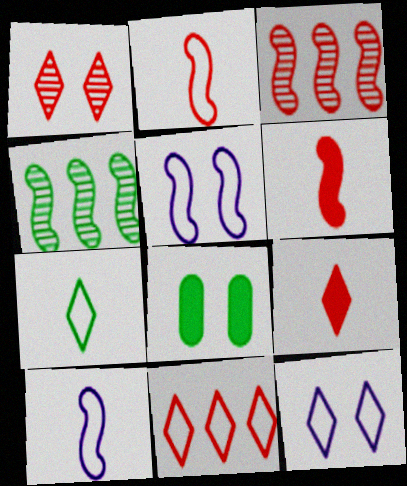[[1, 5, 8], 
[1, 9, 11], 
[4, 5, 6], 
[4, 7, 8], 
[7, 11, 12]]